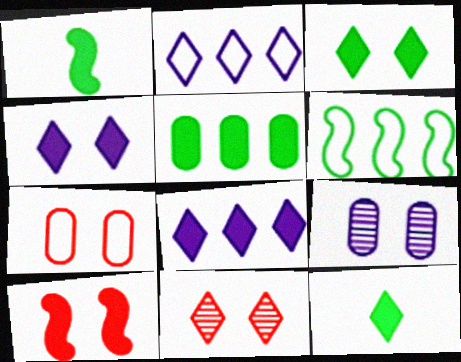[[1, 3, 5], 
[2, 11, 12], 
[7, 10, 11]]